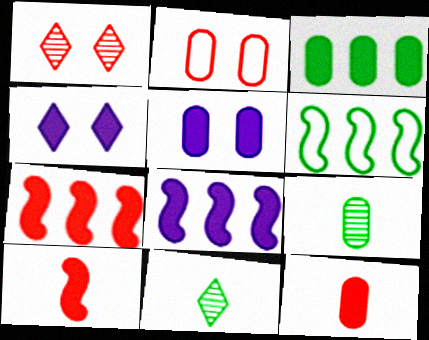[[2, 8, 11], 
[3, 4, 10], 
[3, 5, 12]]